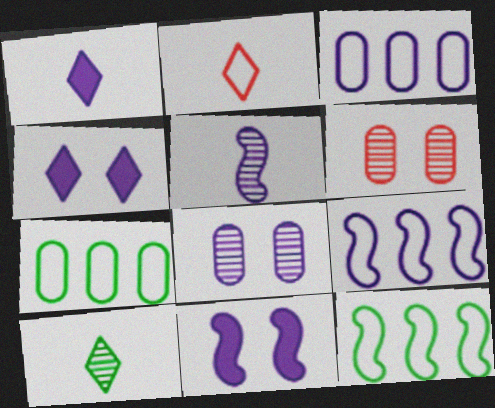[[1, 2, 10], 
[1, 6, 12], 
[1, 8, 9], 
[3, 4, 5], 
[5, 9, 11]]